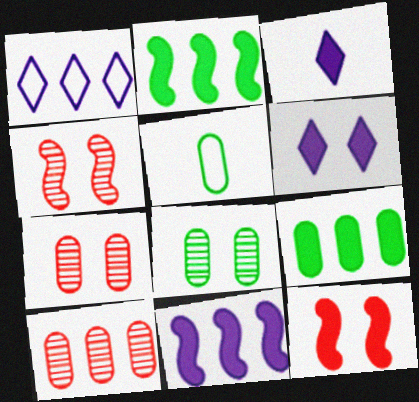[[1, 2, 10], 
[3, 9, 12], 
[5, 8, 9]]